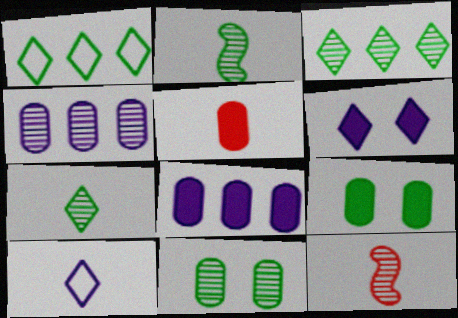[[1, 2, 9], 
[2, 3, 11], 
[2, 5, 10], 
[5, 8, 9]]